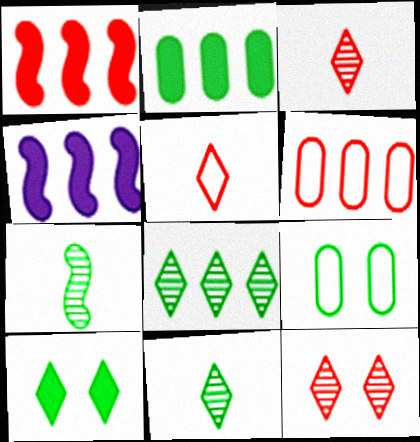[[3, 4, 9], 
[4, 6, 8]]